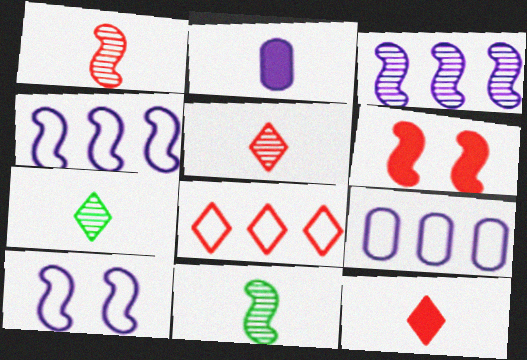[[4, 6, 11], 
[6, 7, 9]]